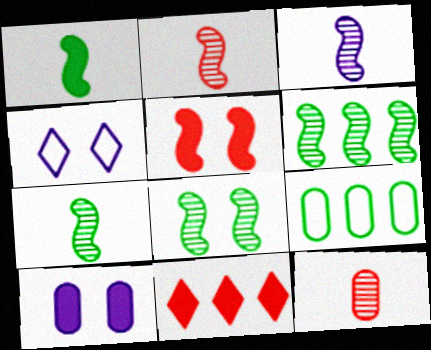[[1, 10, 11], 
[2, 3, 7], 
[6, 7, 8], 
[9, 10, 12]]